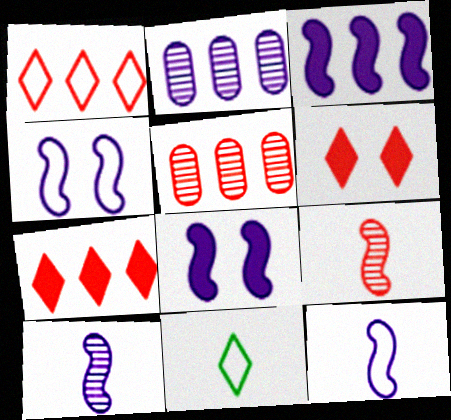[[3, 4, 10], 
[5, 8, 11]]